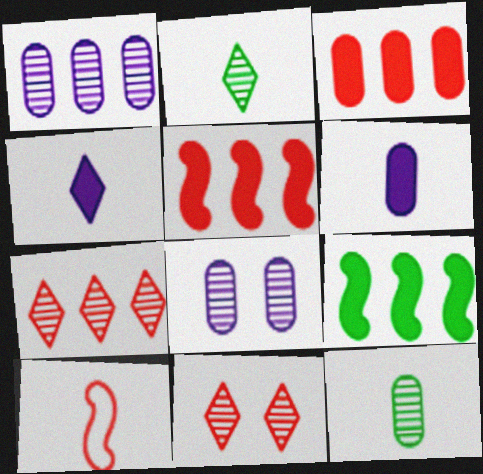[[2, 6, 10], 
[3, 10, 11], 
[4, 10, 12]]